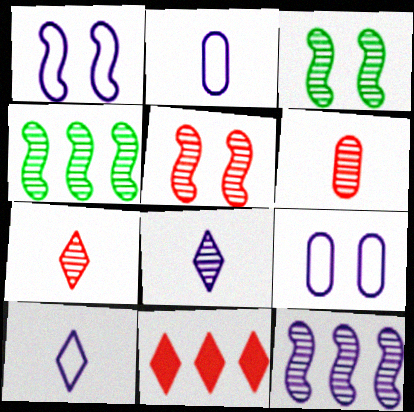[[2, 3, 11]]